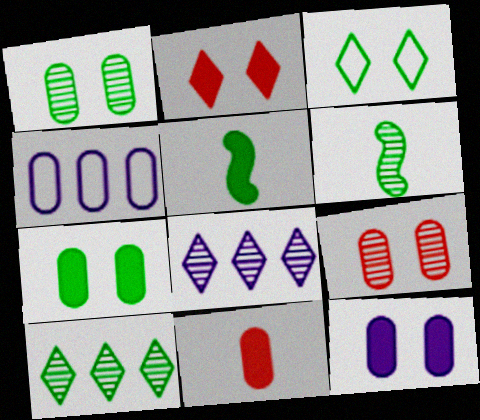[[1, 4, 11], 
[1, 6, 10], 
[2, 4, 6], 
[6, 8, 9]]